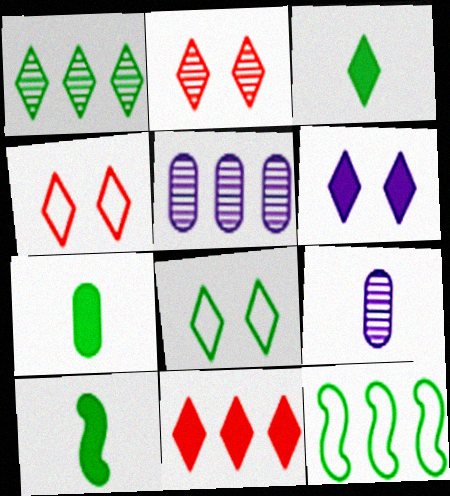[[1, 3, 8], 
[2, 6, 8], 
[3, 6, 11], 
[3, 7, 10], 
[4, 5, 10], 
[5, 11, 12]]